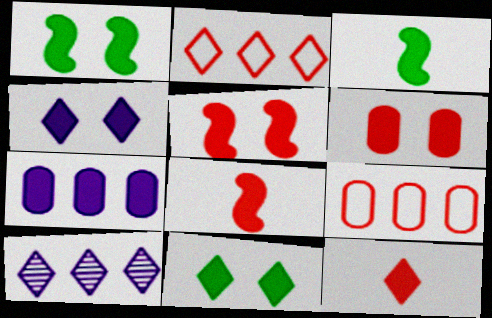[[1, 4, 6], 
[1, 7, 12], 
[7, 8, 11]]